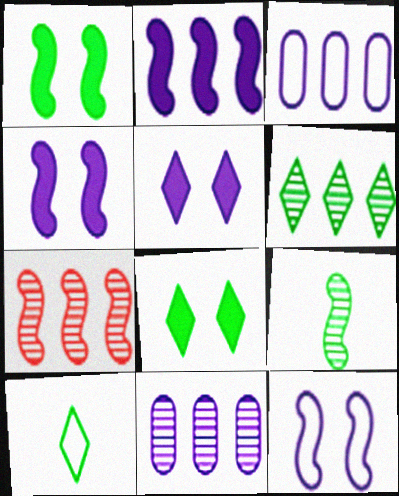[[6, 7, 11], 
[6, 8, 10]]